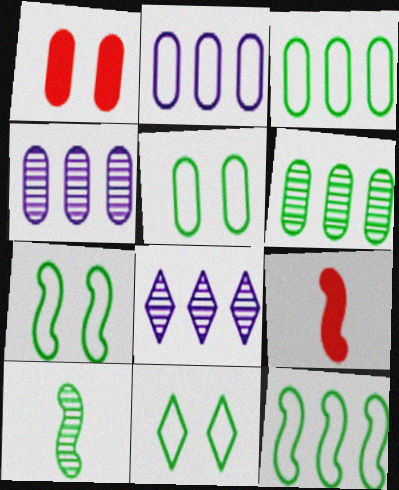[[4, 9, 11], 
[5, 7, 11], 
[5, 8, 9]]